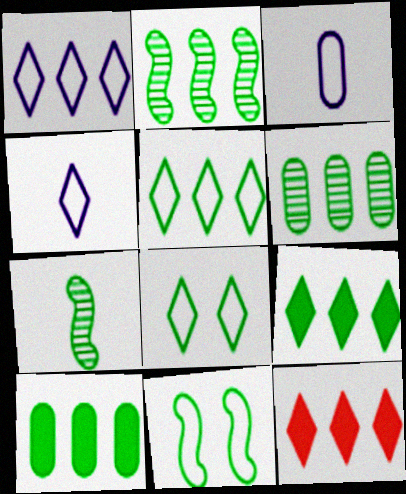[[2, 5, 10], 
[7, 8, 10]]